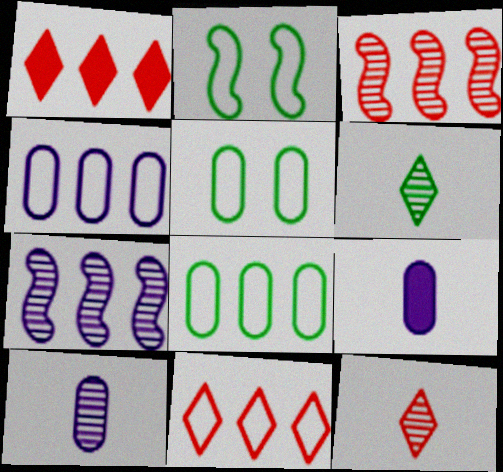[[1, 2, 10], 
[1, 7, 8]]